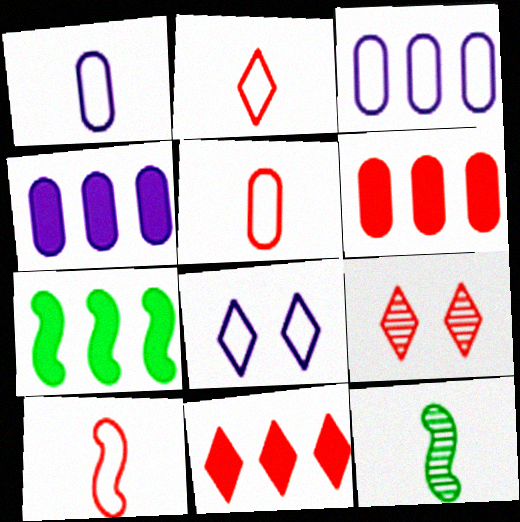[[1, 7, 9], 
[2, 5, 10], 
[2, 9, 11], 
[4, 7, 11], 
[6, 8, 12], 
[6, 9, 10]]